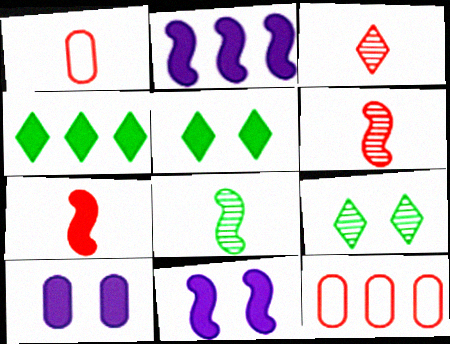[[1, 2, 9], 
[1, 3, 7], 
[4, 7, 10]]